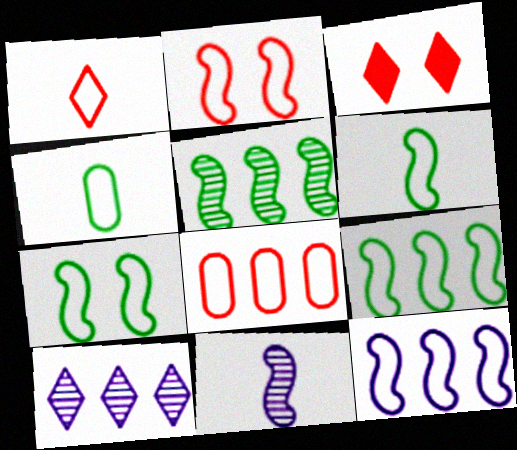[[1, 2, 8], 
[2, 6, 12], 
[6, 7, 9]]